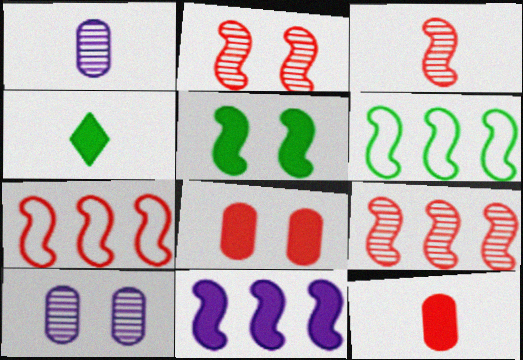[[2, 3, 9], 
[4, 7, 10], 
[4, 8, 11], 
[6, 9, 11]]